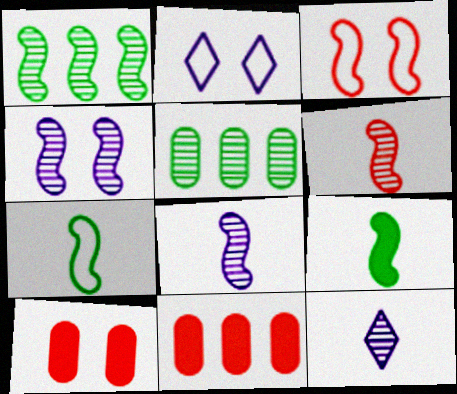[[1, 4, 6]]